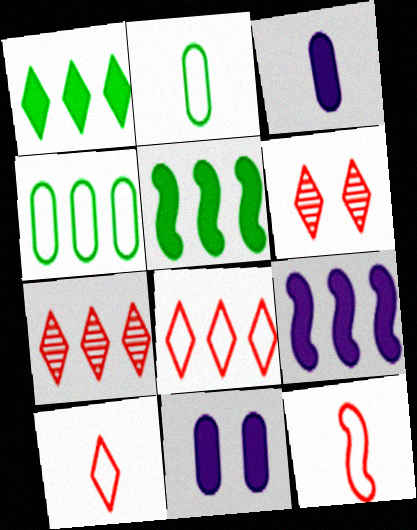[[2, 6, 9], 
[4, 7, 9]]